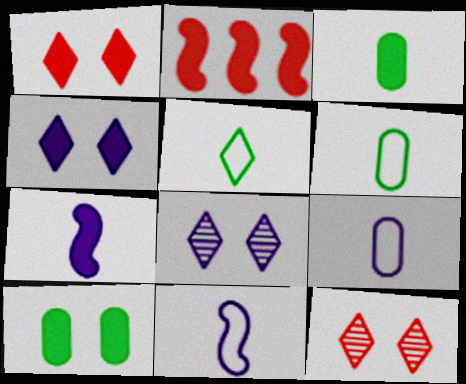[[2, 3, 4], 
[2, 6, 8]]